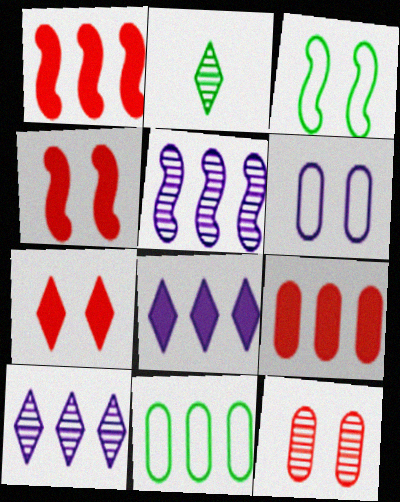[[1, 2, 6], 
[1, 10, 11], 
[2, 5, 12]]